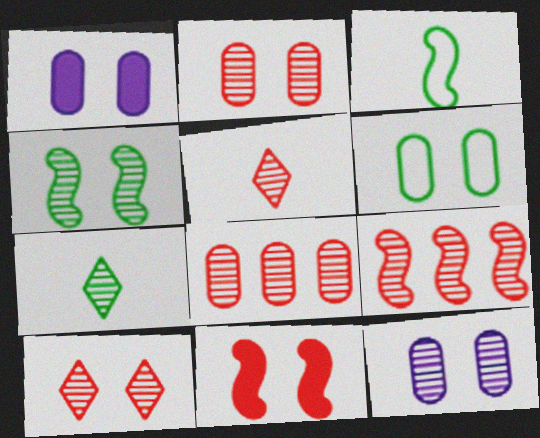[[1, 2, 6], 
[2, 5, 9], 
[4, 10, 12], 
[7, 9, 12]]